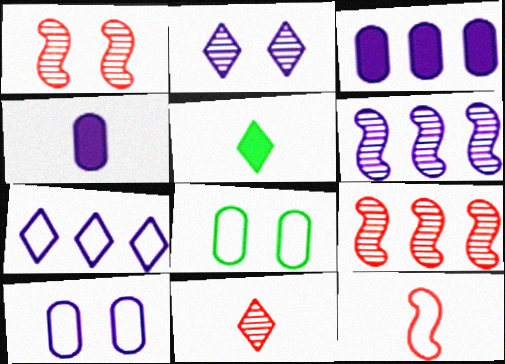[[3, 6, 7], 
[5, 9, 10], 
[7, 8, 12]]